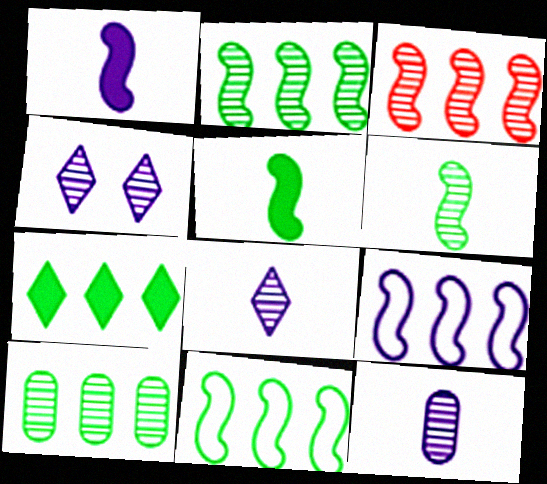[[7, 10, 11]]